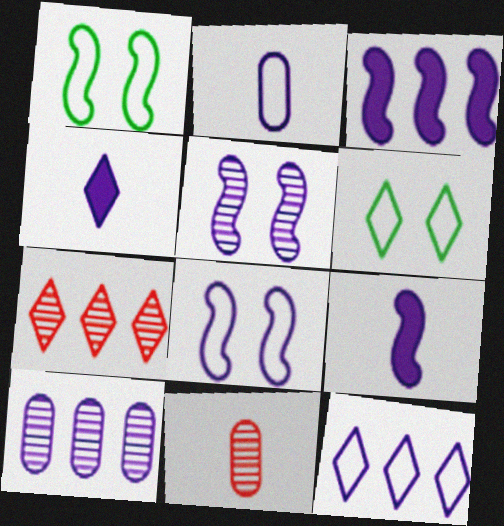[[2, 8, 12], 
[3, 6, 11], 
[3, 10, 12], 
[4, 6, 7], 
[4, 8, 10]]